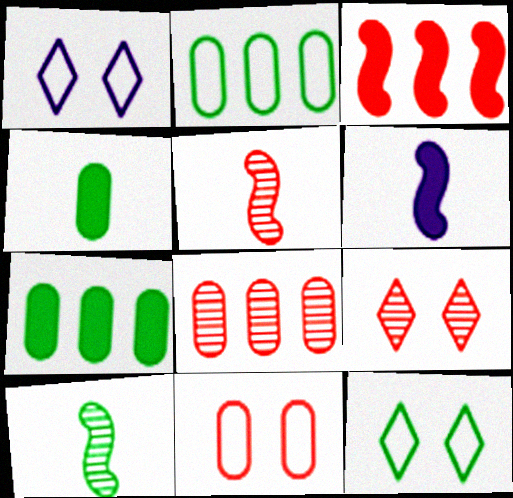[[1, 5, 7], 
[2, 6, 9], 
[5, 8, 9], 
[6, 8, 12], 
[7, 10, 12]]